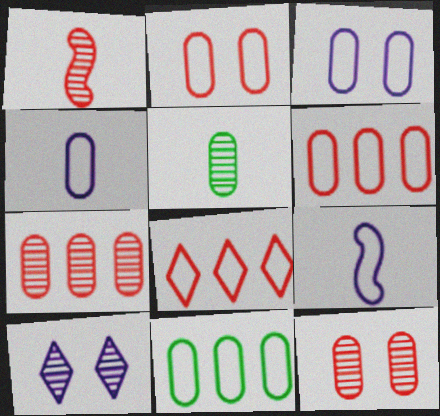[[2, 4, 11]]